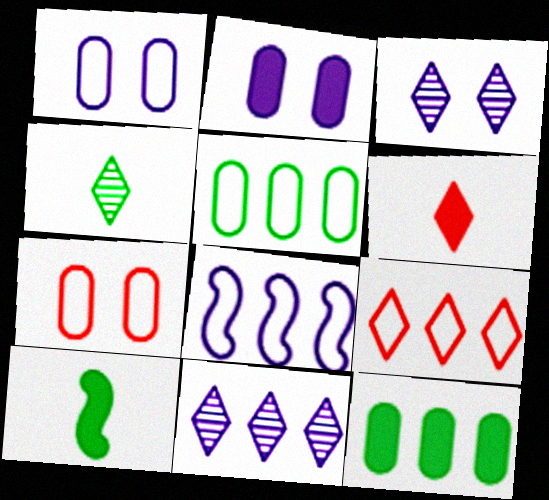[[5, 8, 9], 
[7, 10, 11]]